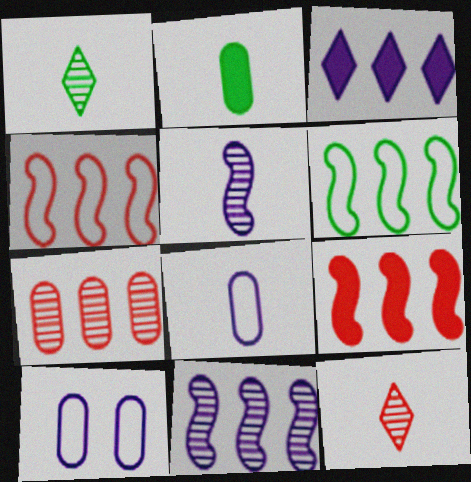[[1, 9, 10], 
[2, 7, 10], 
[3, 5, 10], 
[3, 6, 7], 
[6, 9, 11]]